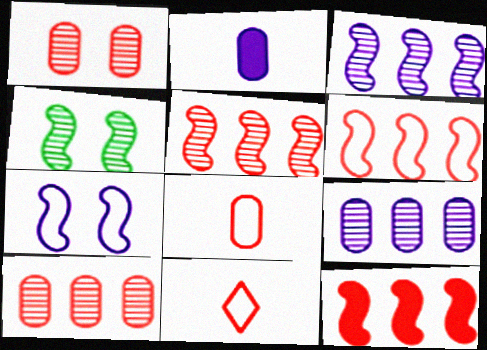[[1, 11, 12], 
[5, 6, 12]]